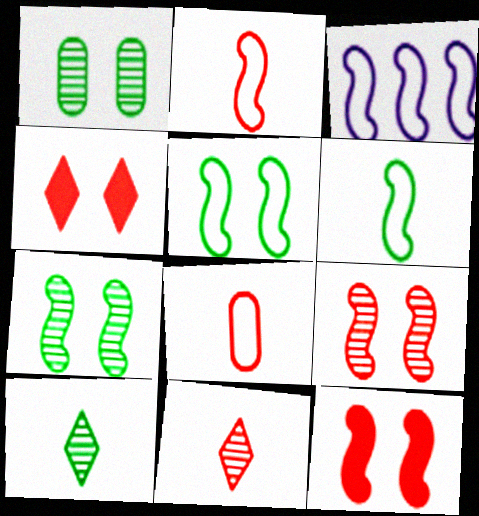[[2, 3, 5]]